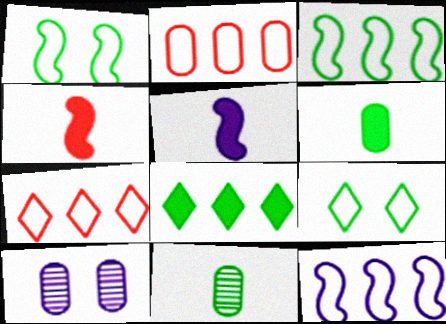[[1, 8, 11], 
[2, 6, 10]]